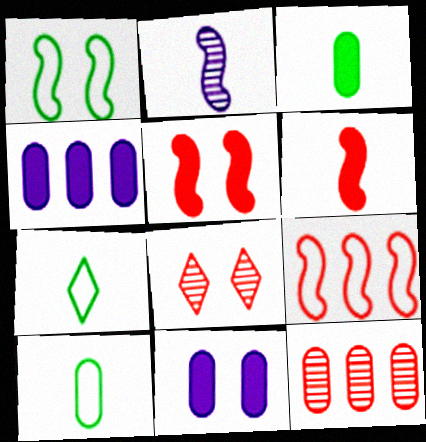[[1, 8, 11], 
[10, 11, 12]]